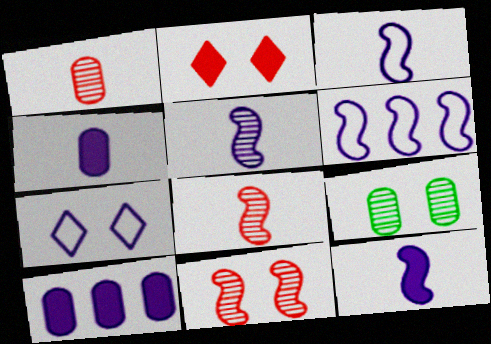[[3, 5, 12], 
[5, 7, 10]]